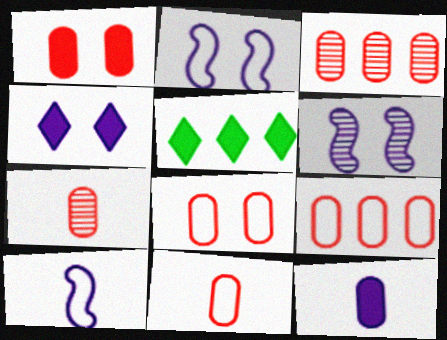[[1, 3, 11], 
[1, 7, 9], 
[2, 5, 7], 
[5, 6, 11], 
[8, 9, 11]]